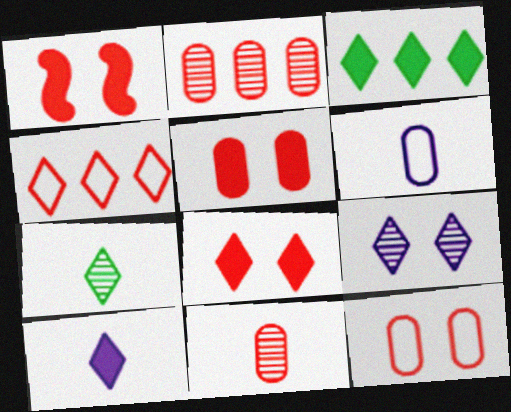[[1, 4, 11], 
[1, 5, 8], 
[3, 8, 10]]